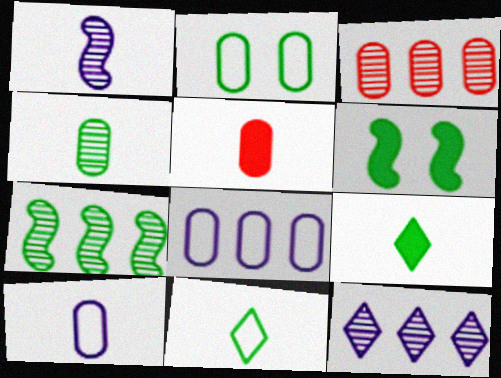[[1, 5, 11], 
[2, 7, 9], 
[3, 7, 12], 
[4, 5, 10]]